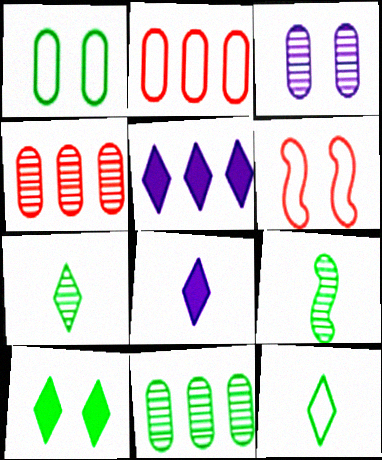[[3, 6, 10], 
[6, 8, 11]]